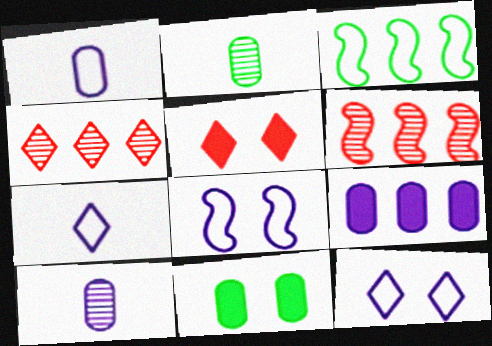[[3, 4, 9], 
[3, 5, 10], 
[6, 7, 11]]